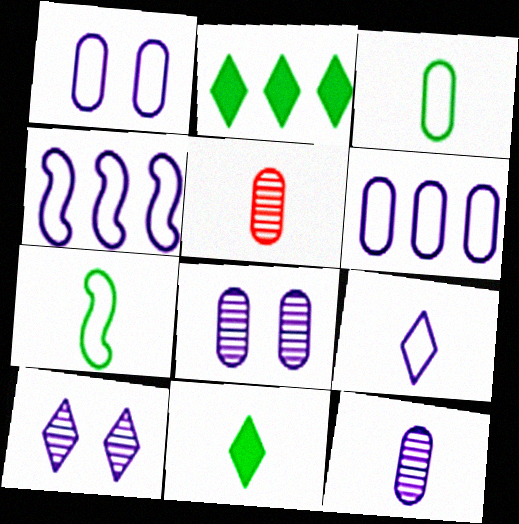[[1, 4, 9]]